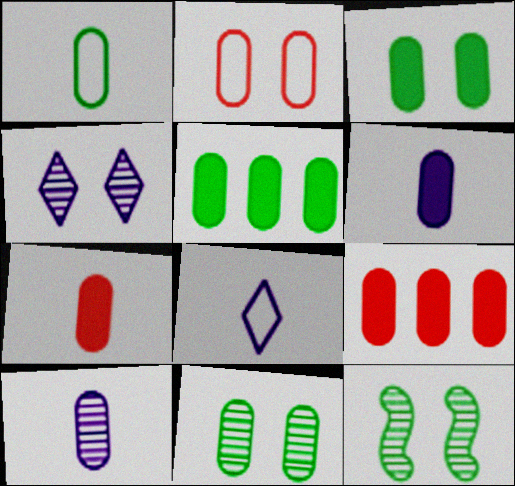[[1, 5, 11], 
[1, 7, 10], 
[2, 5, 10], 
[3, 6, 9], 
[8, 9, 12]]